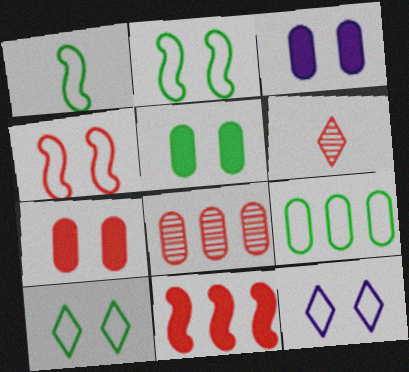[[1, 9, 10], 
[3, 5, 7]]